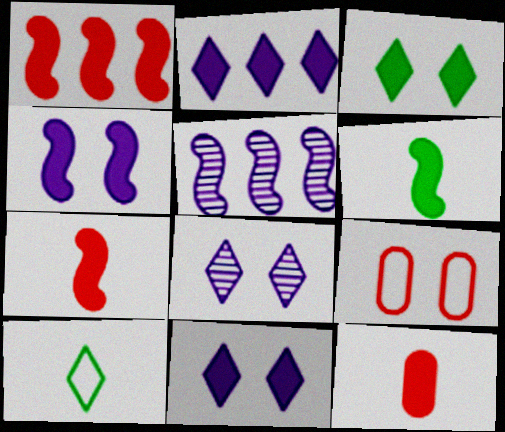[[1, 4, 6]]